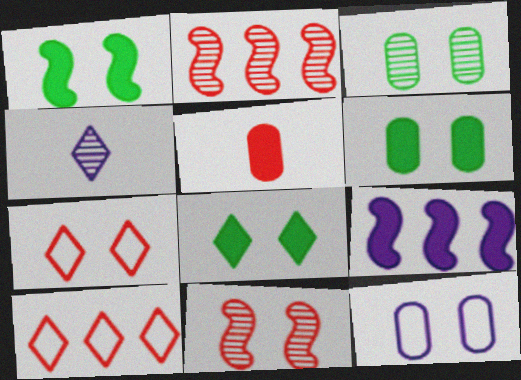[[1, 6, 8], 
[2, 3, 4], 
[2, 5, 7], 
[4, 8, 10], 
[4, 9, 12], 
[5, 8, 9], 
[5, 10, 11], 
[8, 11, 12]]